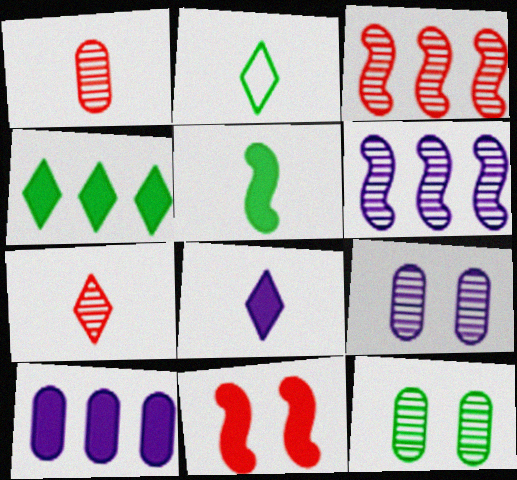[[2, 7, 8], 
[6, 7, 12]]